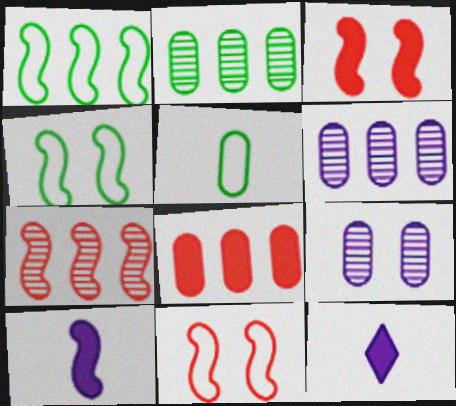[[2, 11, 12], 
[4, 7, 10], 
[5, 8, 9]]